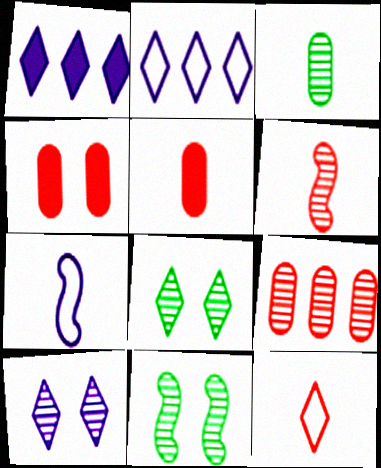[[1, 8, 12], 
[2, 5, 11], 
[5, 6, 12]]